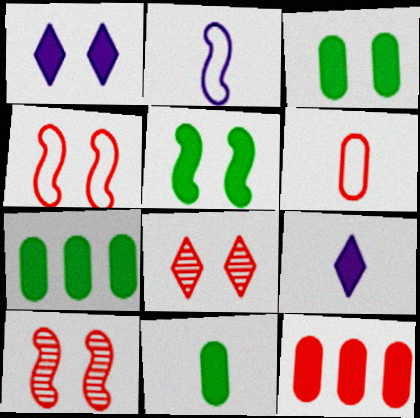[[2, 7, 8], 
[3, 7, 11], 
[5, 9, 12]]